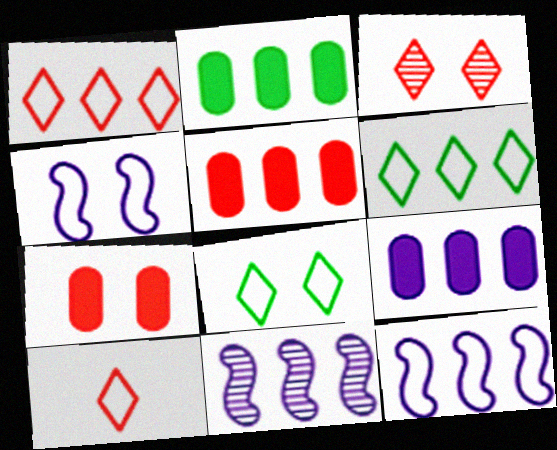[[1, 2, 11], 
[2, 5, 9], 
[5, 6, 11]]